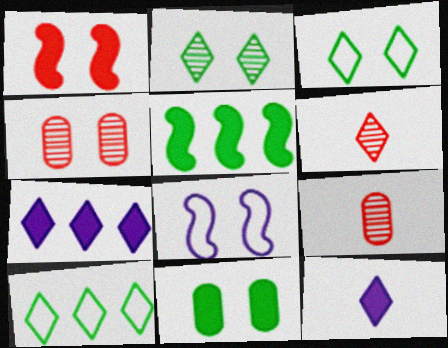[[3, 6, 7]]